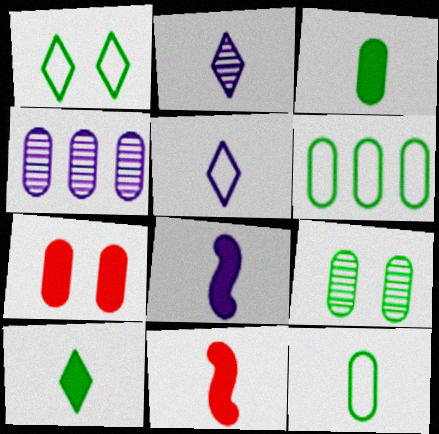[[1, 4, 11], 
[2, 11, 12], 
[3, 6, 9], 
[4, 7, 12]]